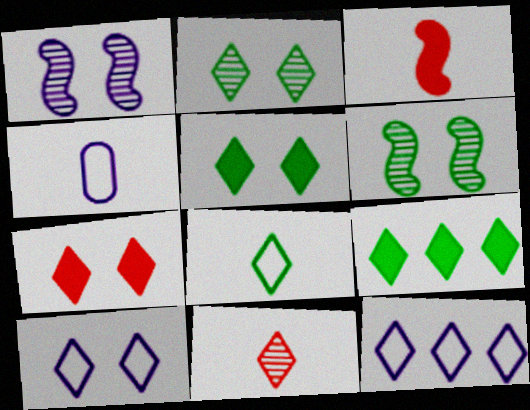[[2, 7, 10], 
[2, 8, 9], 
[5, 11, 12], 
[9, 10, 11]]